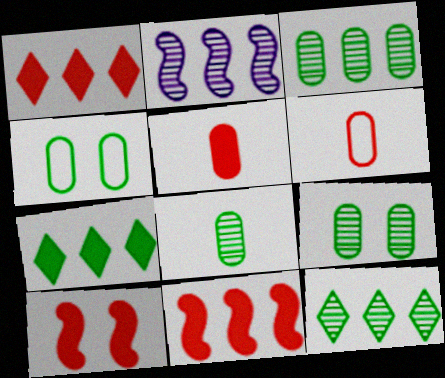[[1, 5, 10], 
[3, 8, 9]]